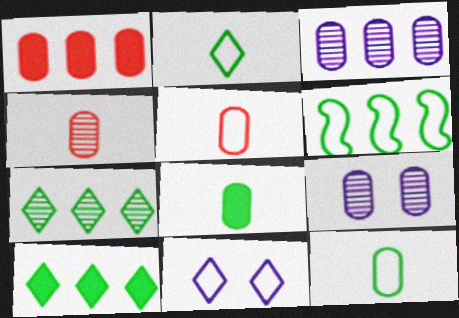[[1, 9, 12], 
[5, 6, 11]]